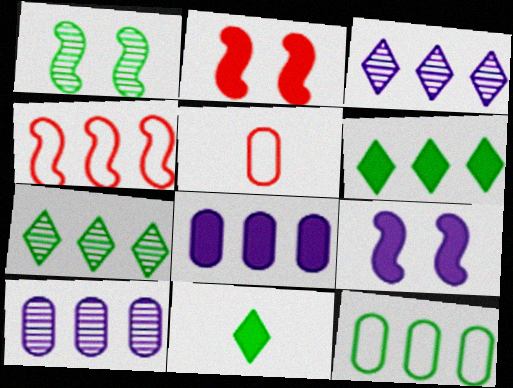[[1, 11, 12], 
[2, 8, 11], 
[4, 6, 10], 
[4, 7, 8], 
[5, 7, 9]]